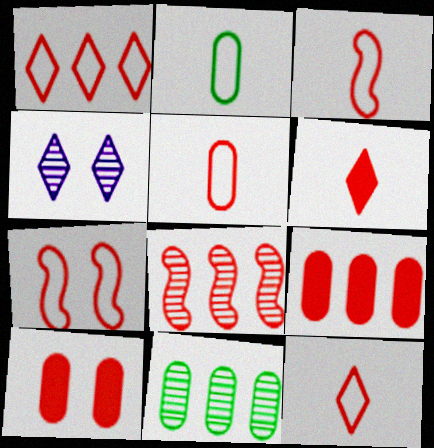[[1, 5, 7], 
[1, 8, 9], 
[3, 5, 12], 
[8, 10, 12]]